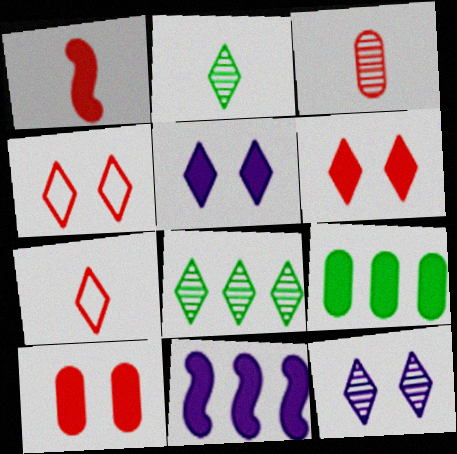[[1, 3, 7], 
[1, 5, 9], 
[5, 7, 8]]